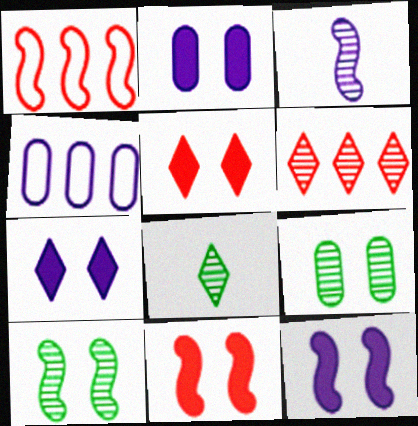[[1, 2, 8], 
[2, 7, 12], 
[3, 4, 7], 
[3, 6, 9], 
[4, 8, 11]]